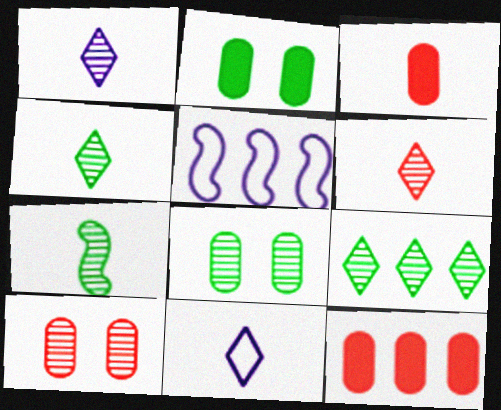[[1, 4, 6], 
[2, 5, 6], 
[3, 7, 11], 
[5, 9, 12], 
[7, 8, 9]]